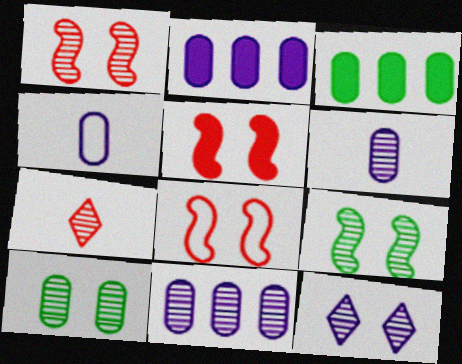[[1, 5, 8], 
[1, 10, 12], 
[7, 9, 11]]